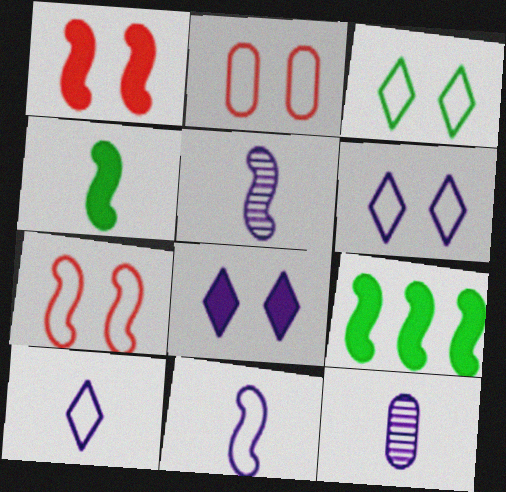[[5, 7, 9]]